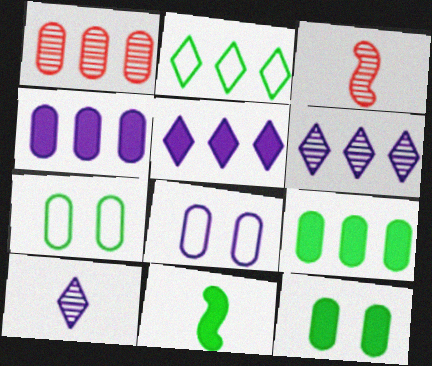[[3, 5, 7]]